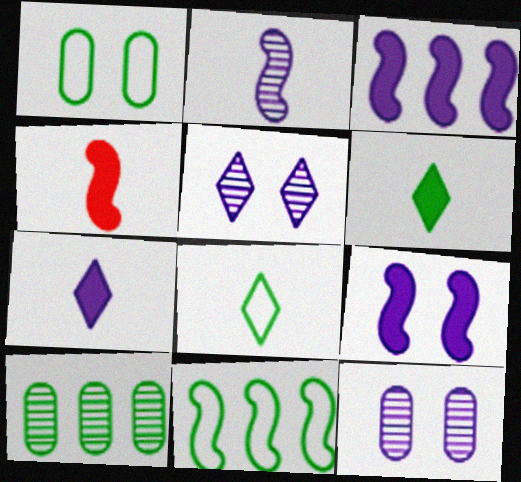[[1, 8, 11]]